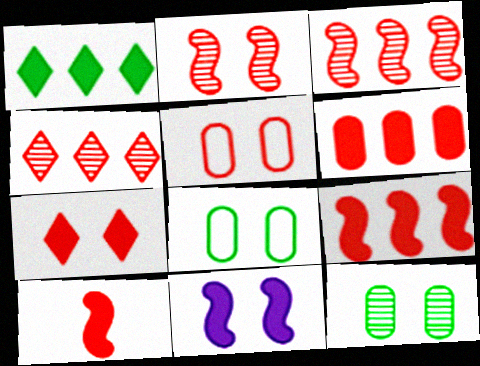[[2, 5, 7], 
[4, 5, 10], 
[6, 7, 10]]